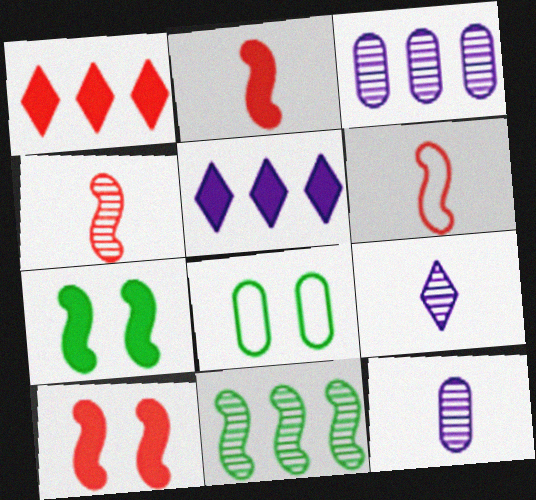[[2, 4, 6], 
[4, 5, 8]]